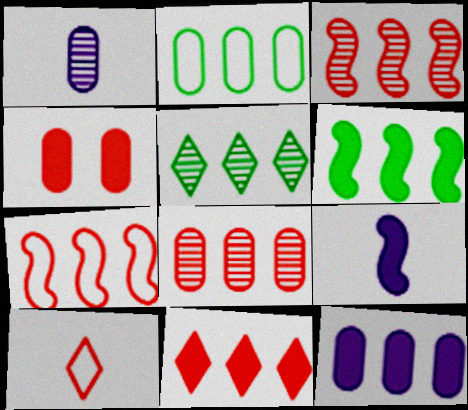[[1, 2, 4], 
[2, 5, 6], 
[2, 8, 12], 
[3, 4, 10], 
[5, 7, 12], 
[6, 11, 12], 
[7, 8, 11]]